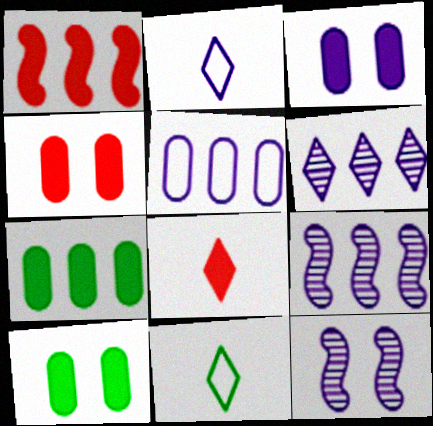[[1, 4, 8], 
[2, 3, 9], 
[3, 4, 10], 
[4, 9, 11]]